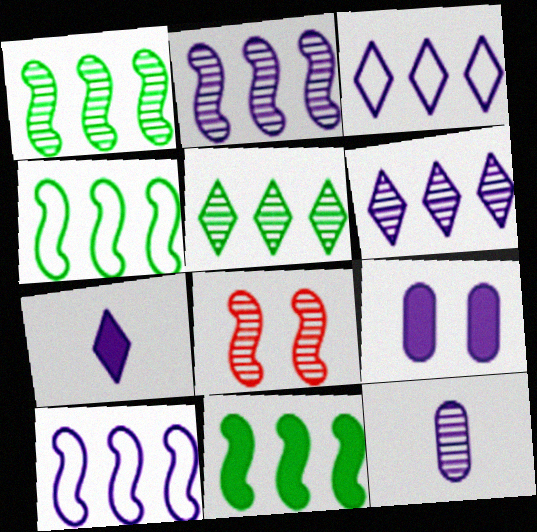[[1, 4, 11], 
[5, 8, 12]]